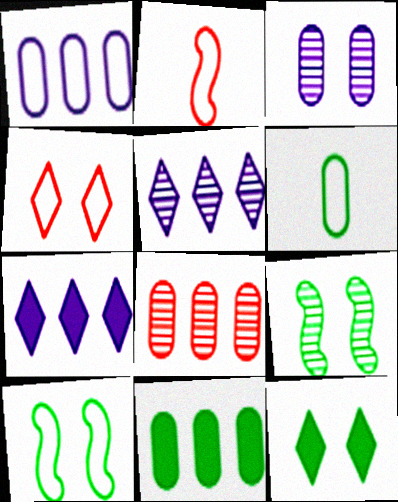[[1, 8, 11]]